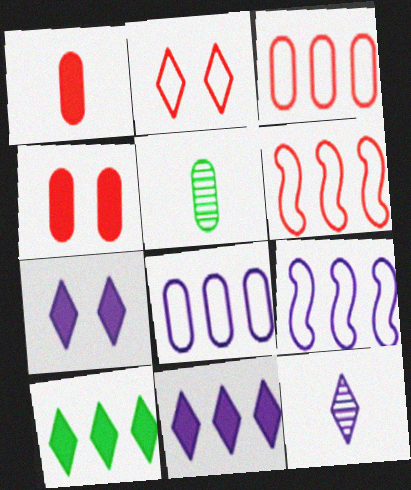[[2, 10, 12], 
[4, 5, 8], 
[5, 6, 7]]